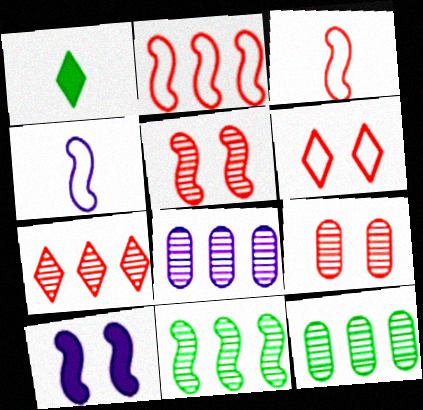[[3, 10, 11], 
[7, 8, 11]]